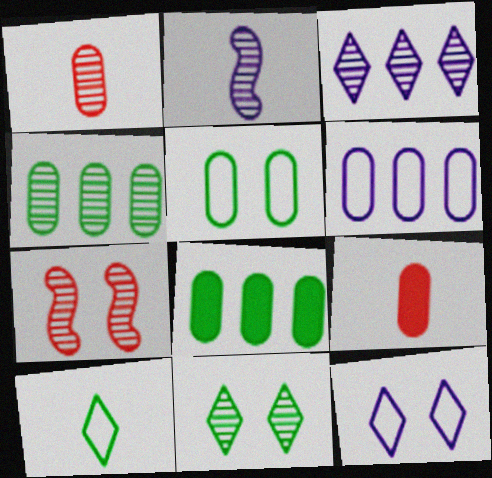[[2, 9, 10]]